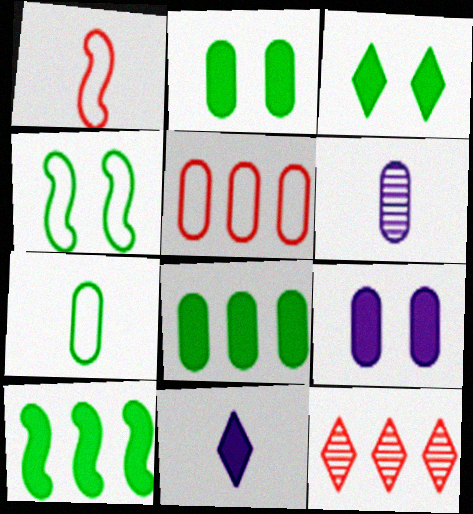[[2, 5, 6]]